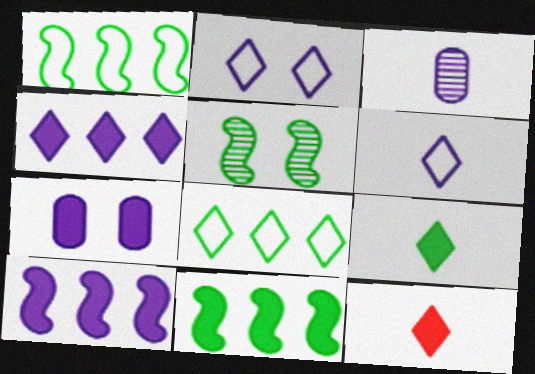[[2, 3, 10], 
[7, 11, 12]]